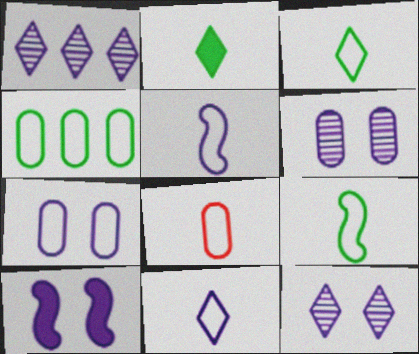[[3, 5, 8], 
[4, 7, 8], 
[7, 10, 12], 
[8, 9, 11]]